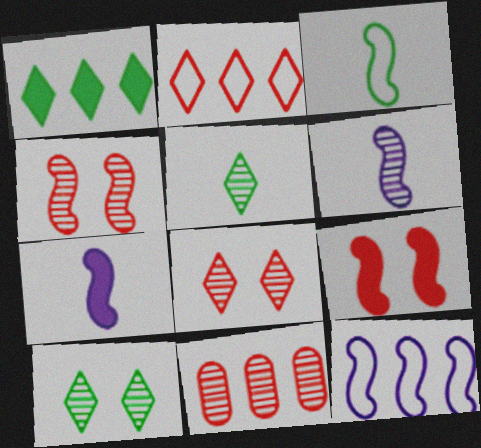[[1, 11, 12], 
[6, 10, 11]]